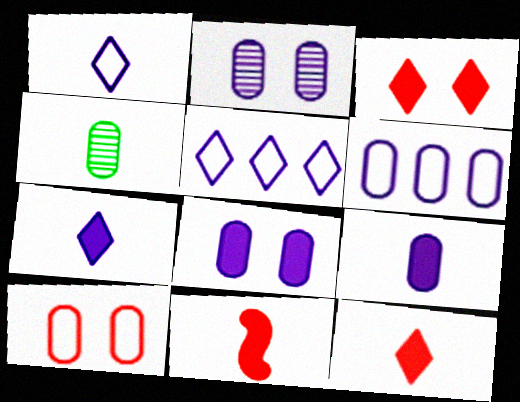[[1, 4, 11], 
[2, 6, 9]]